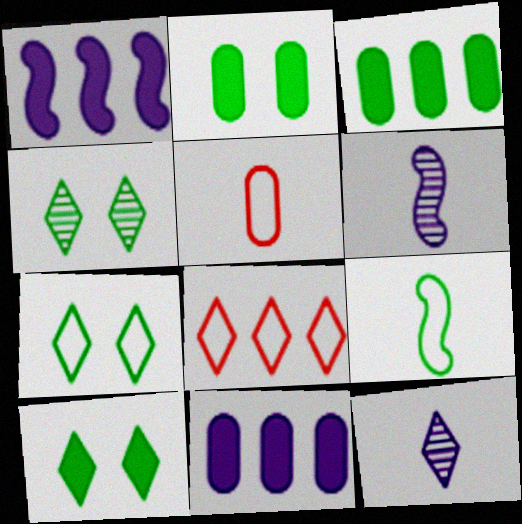[[1, 4, 5], 
[2, 6, 8], 
[3, 4, 9], 
[4, 7, 10], 
[8, 10, 12]]